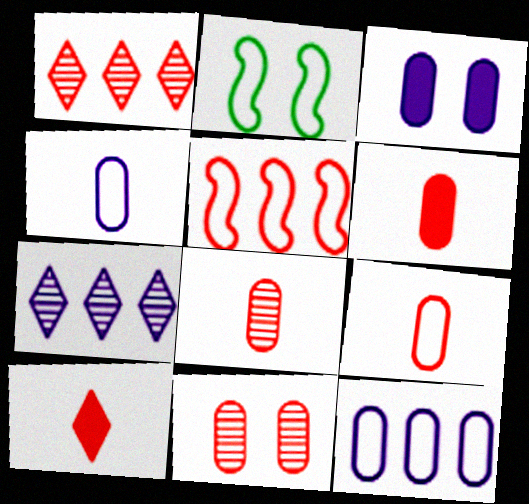[[2, 6, 7], 
[5, 10, 11], 
[6, 8, 9]]